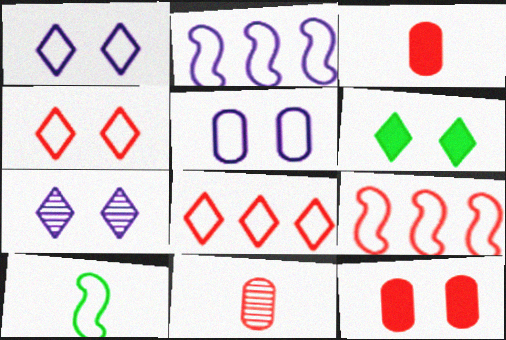[[2, 6, 11], 
[4, 6, 7], 
[5, 8, 10]]